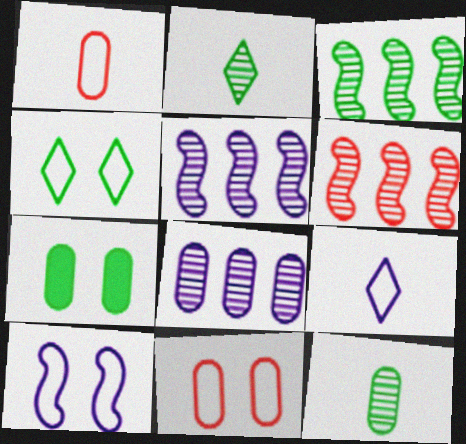[[1, 7, 8], 
[3, 5, 6], 
[4, 10, 11], 
[6, 7, 9]]